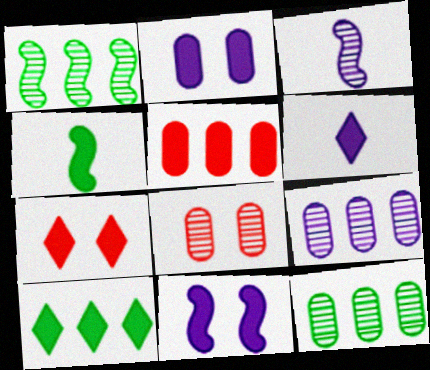[[6, 7, 10]]